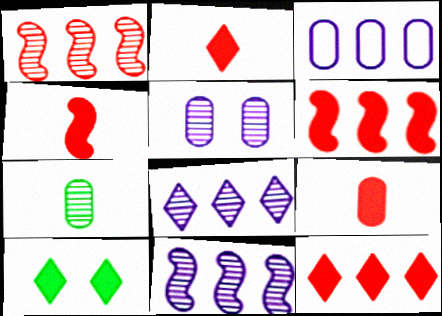[[2, 4, 9]]